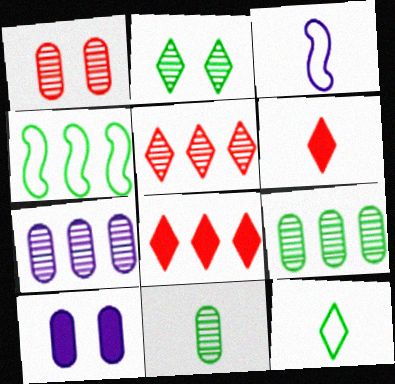[[1, 7, 11], 
[3, 6, 11], 
[4, 7, 8]]